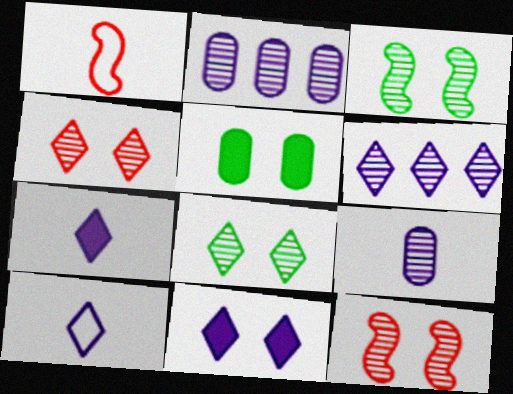[[1, 5, 6], 
[6, 10, 11]]